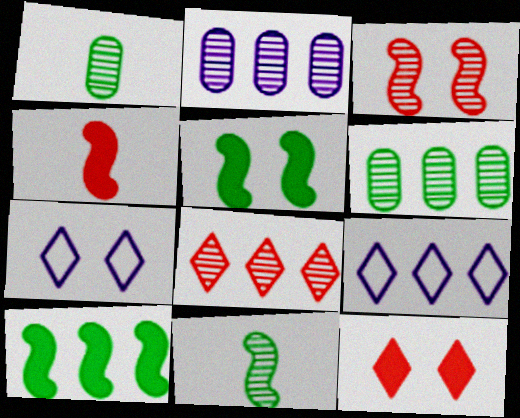[[4, 6, 7]]